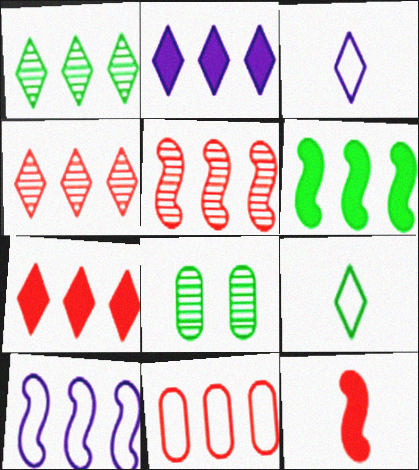[[5, 6, 10], 
[5, 7, 11], 
[6, 8, 9]]